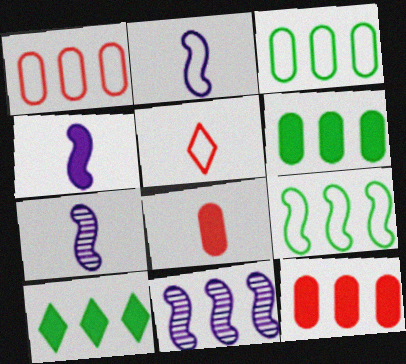[[1, 10, 11], 
[2, 4, 7]]